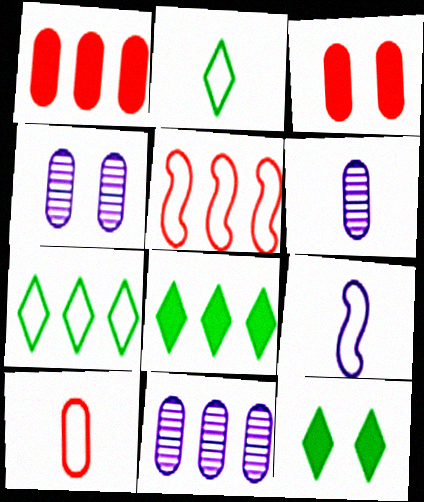[[2, 9, 10], 
[4, 6, 11], 
[5, 6, 12], 
[5, 8, 11]]